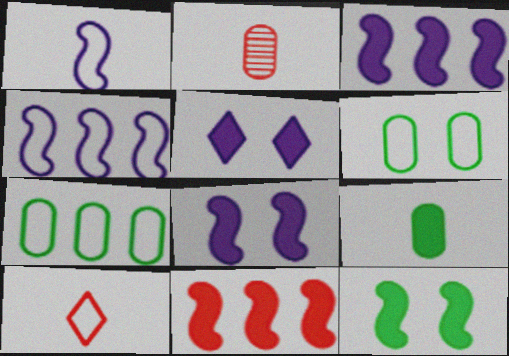[[4, 6, 10], 
[5, 9, 11]]